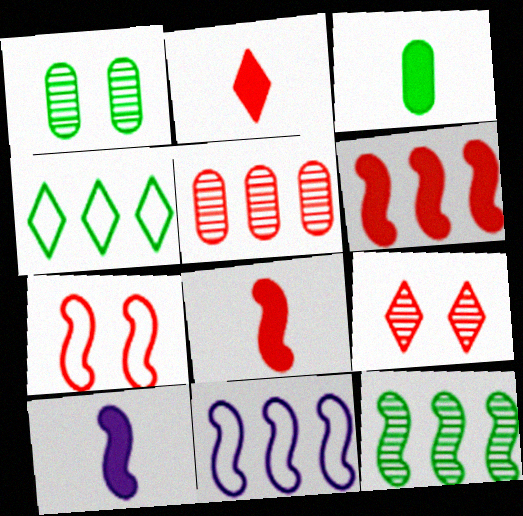[[1, 2, 11], 
[2, 3, 10], 
[2, 5, 7], 
[3, 9, 11], 
[6, 11, 12], 
[7, 10, 12]]